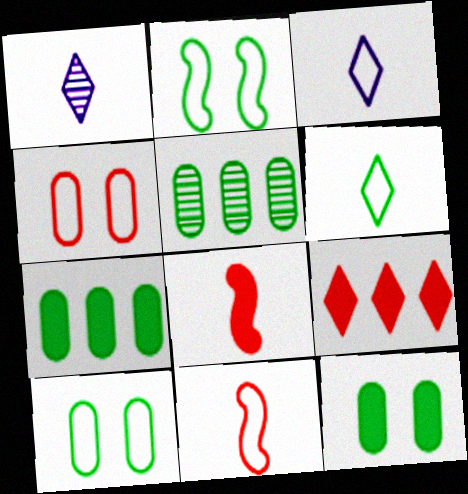[]